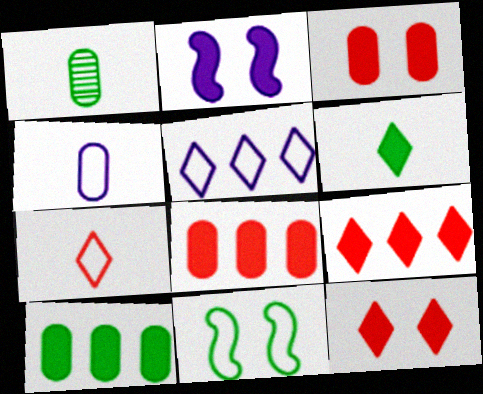[[2, 6, 8]]